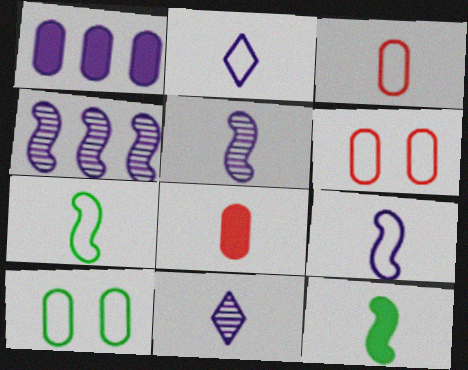[[2, 3, 7], 
[3, 11, 12], 
[7, 8, 11]]